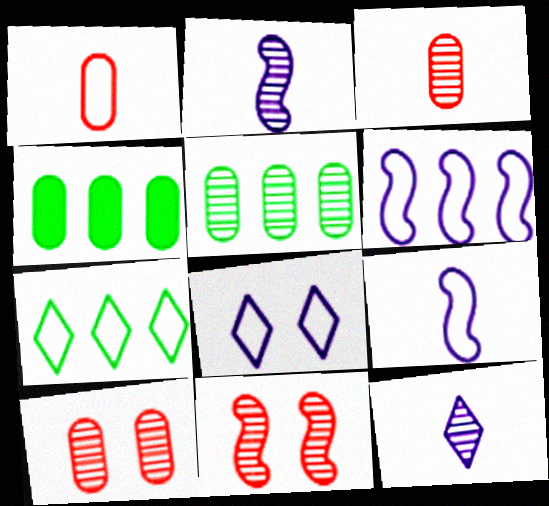[[5, 11, 12]]